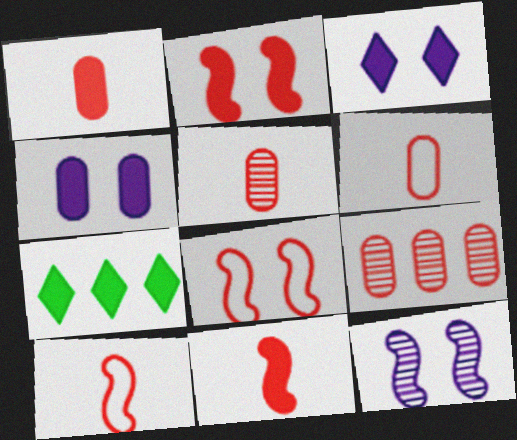[[1, 5, 6], 
[4, 7, 11], 
[6, 7, 12]]